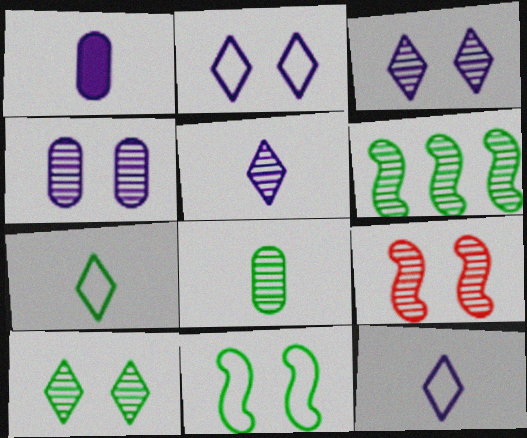[[4, 9, 10], 
[6, 8, 10]]